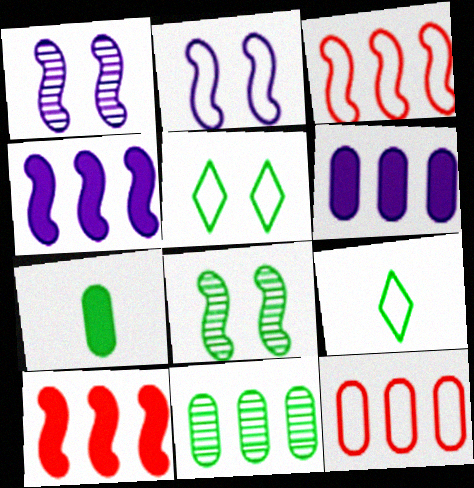[[2, 9, 12], 
[6, 11, 12]]